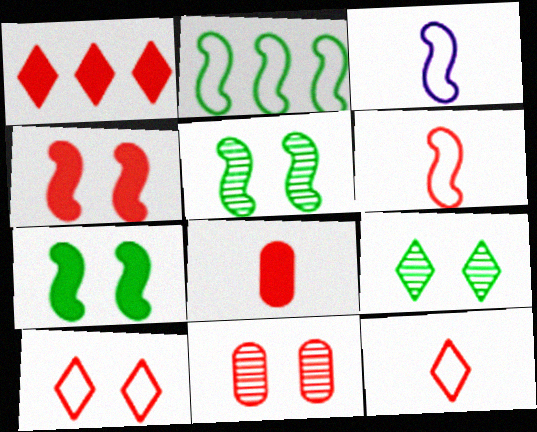[[1, 4, 8], 
[1, 6, 11], 
[4, 10, 11]]